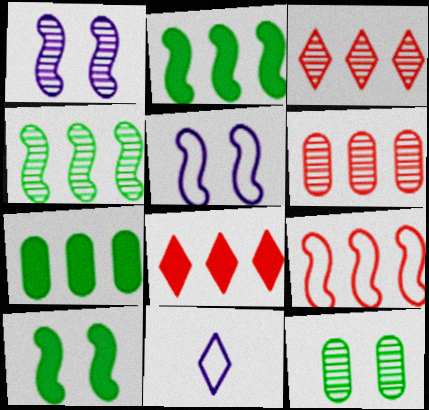[[6, 8, 9], 
[6, 10, 11]]